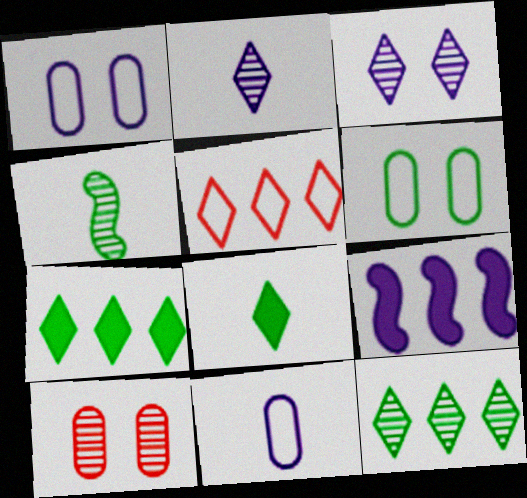[[1, 2, 9], 
[3, 5, 8], 
[3, 9, 11], 
[4, 6, 7]]